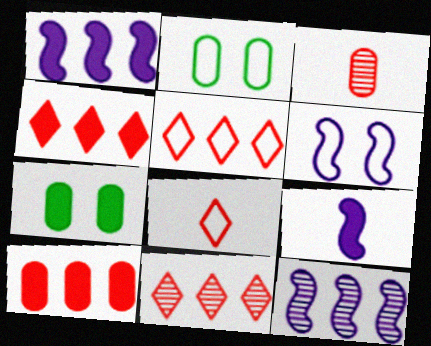[[2, 9, 11], 
[4, 5, 11], 
[4, 7, 9], 
[6, 9, 12], 
[7, 8, 12]]